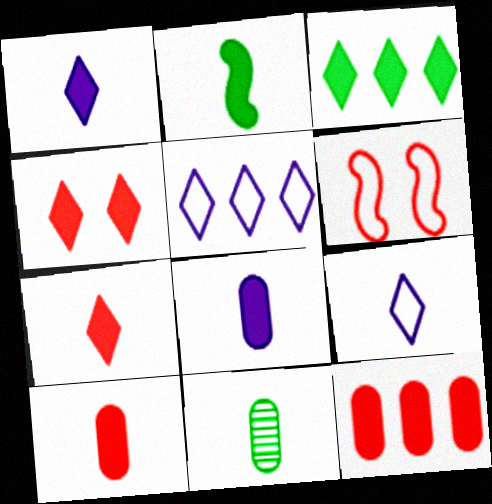[[1, 2, 10], 
[1, 3, 4], 
[2, 7, 8]]